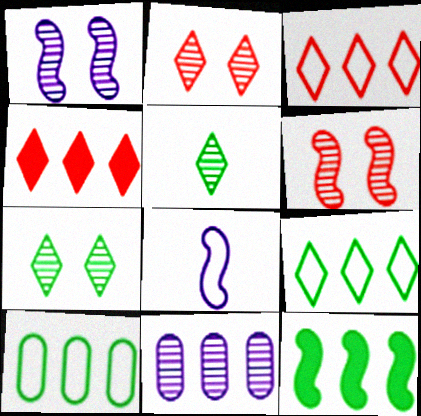[[3, 11, 12], 
[5, 6, 11], 
[6, 8, 12]]